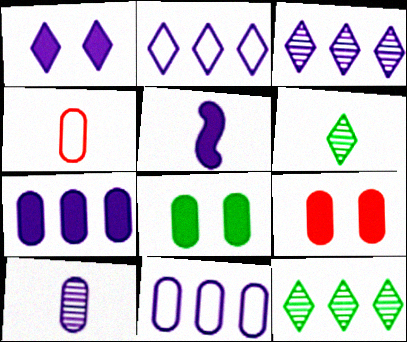[[1, 5, 7], 
[4, 5, 6]]